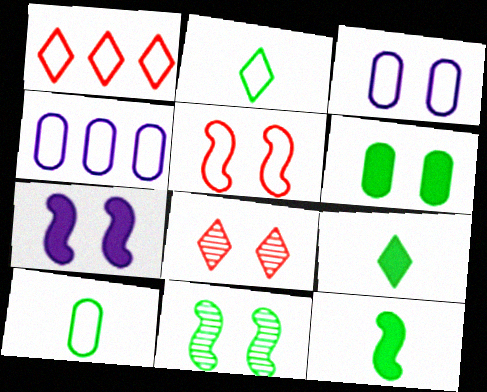[[2, 4, 5], 
[4, 8, 12], 
[5, 7, 11]]